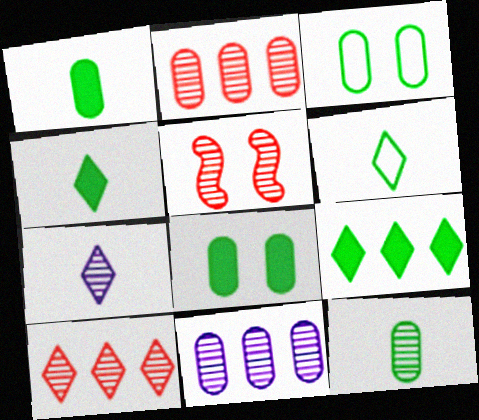[]